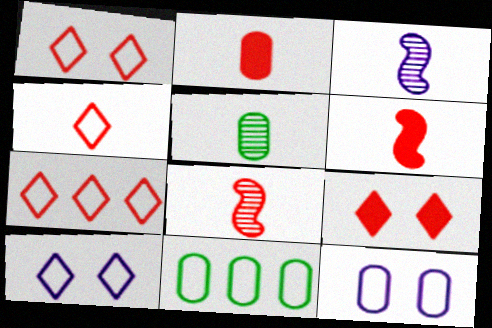[[1, 4, 7], 
[2, 4, 8], 
[3, 9, 11]]